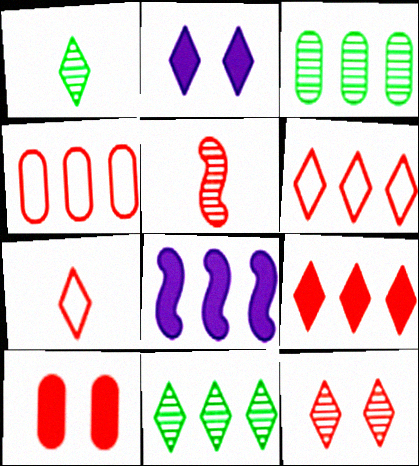[[1, 2, 6], 
[2, 7, 11], 
[3, 6, 8], 
[4, 8, 11], 
[5, 6, 10], 
[7, 9, 12]]